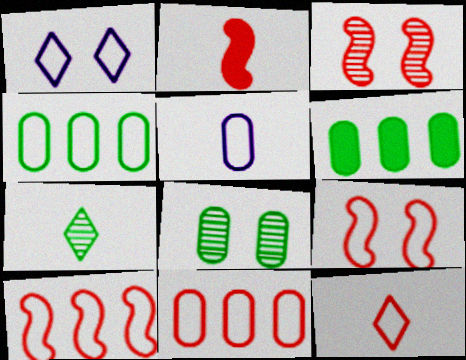[[2, 3, 10], 
[2, 5, 7], 
[9, 11, 12]]